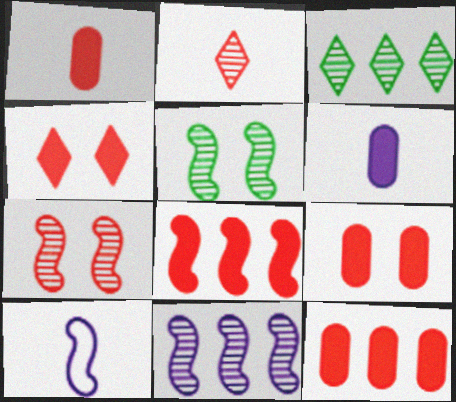[[1, 4, 8], 
[1, 9, 12], 
[3, 9, 10], 
[5, 8, 10]]